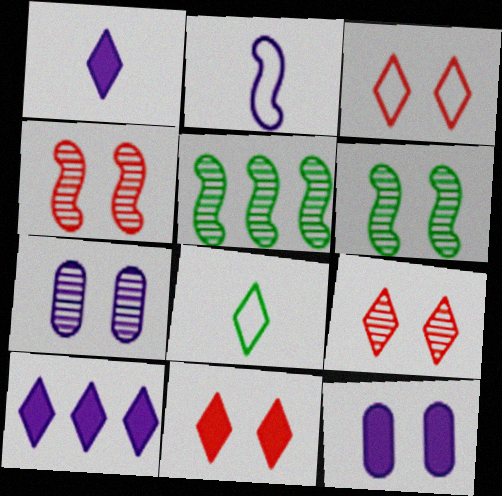[[2, 7, 10], 
[3, 6, 12], 
[3, 9, 11], 
[6, 7, 9], 
[8, 9, 10]]